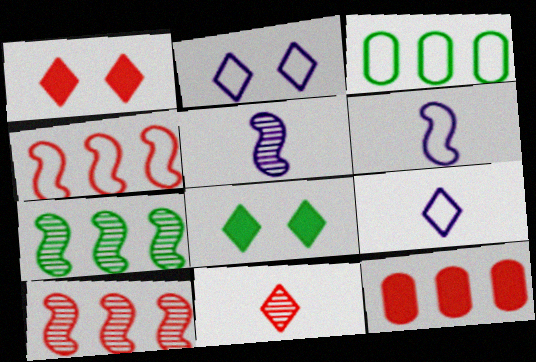[[1, 3, 5]]